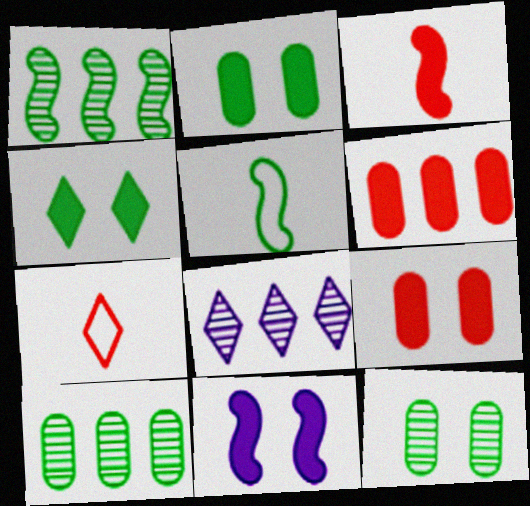[[4, 5, 10], 
[4, 7, 8], 
[4, 9, 11], 
[5, 8, 9], 
[7, 10, 11]]